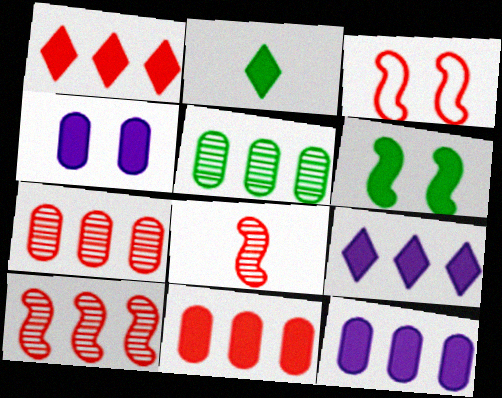[]